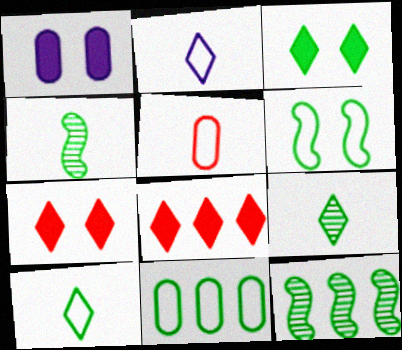[[3, 4, 11], 
[6, 10, 11]]